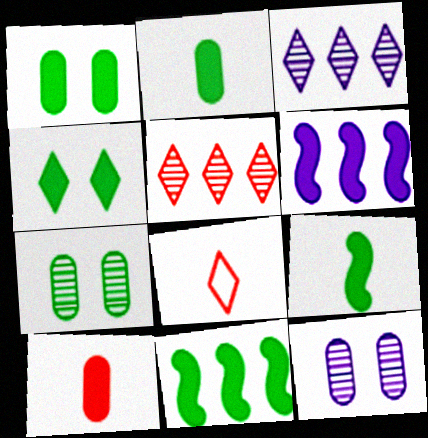[[2, 4, 11], 
[3, 4, 8], 
[4, 6, 10], 
[6, 7, 8], 
[8, 11, 12]]